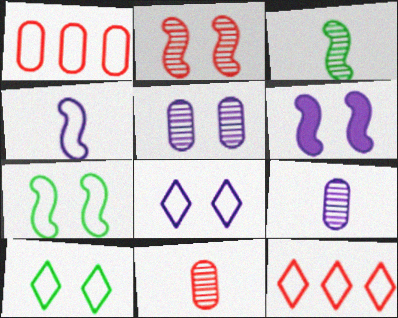[[1, 4, 10], 
[2, 6, 7], 
[5, 6, 8]]